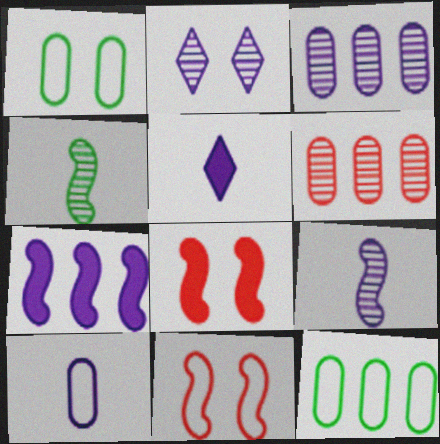[[1, 2, 8], 
[2, 3, 9], 
[2, 4, 6], 
[2, 7, 10], 
[4, 7, 11], 
[5, 9, 10]]